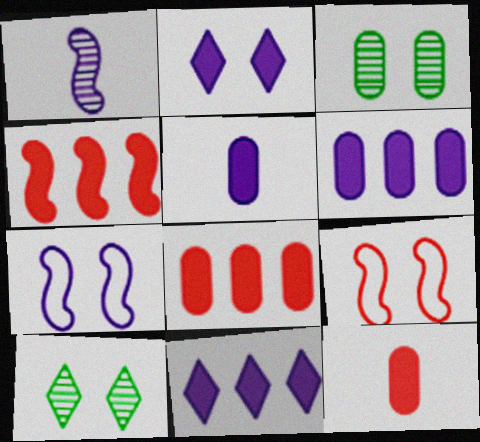[[2, 3, 9]]